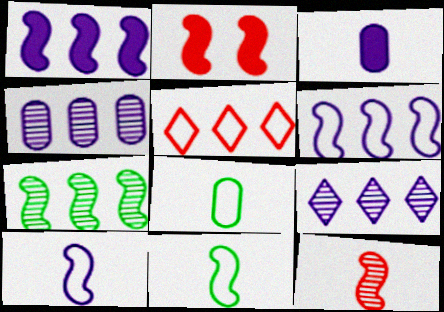[[2, 7, 10], 
[2, 8, 9]]